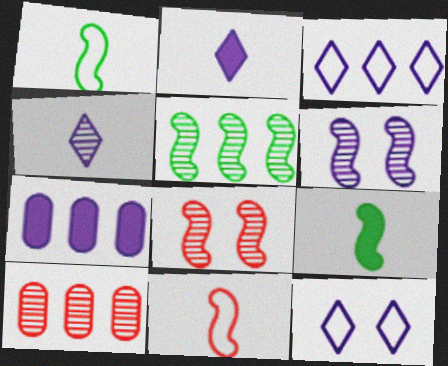[[9, 10, 12]]